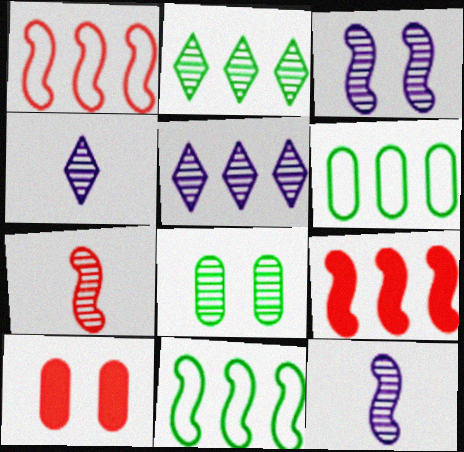[[4, 10, 11], 
[5, 6, 9], 
[5, 7, 8]]